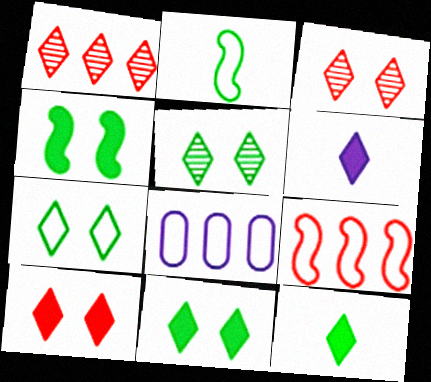[[1, 6, 7], 
[5, 7, 11]]